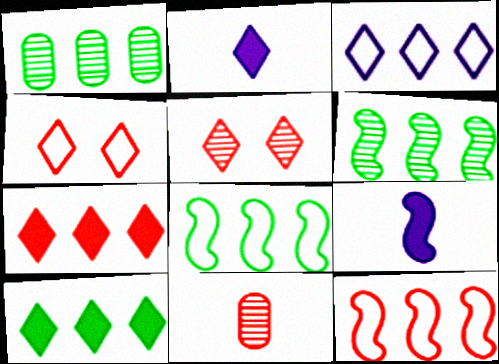[[1, 4, 9], 
[1, 8, 10]]